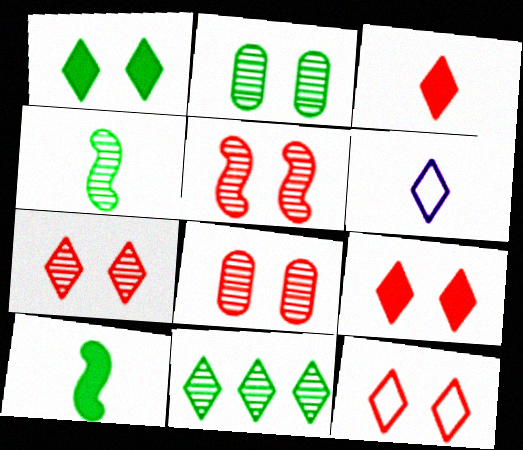[[2, 4, 11], 
[5, 7, 8], 
[6, 9, 11], 
[7, 9, 12]]